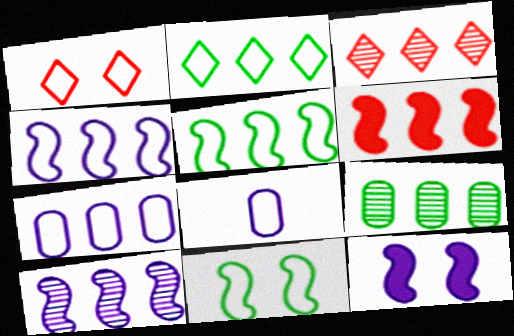[[1, 5, 8], 
[3, 9, 10], 
[5, 6, 10]]